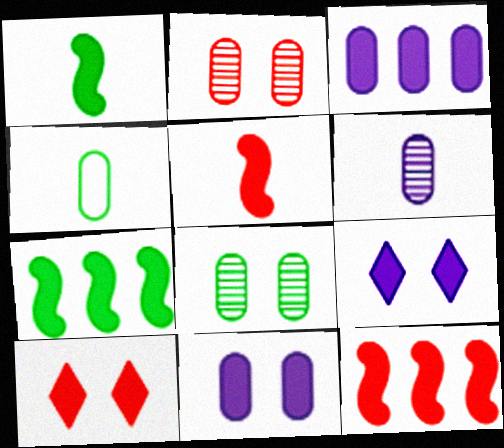[[1, 3, 10], 
[2, 3, 4]]